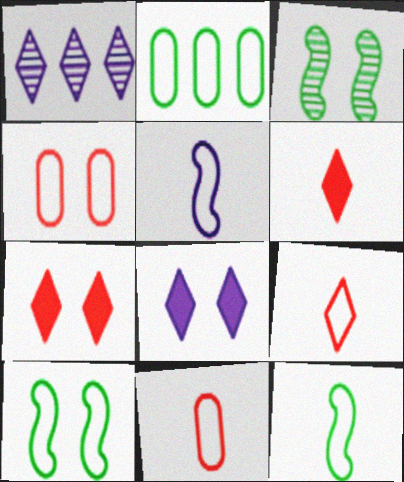[[3, 4, 8]]